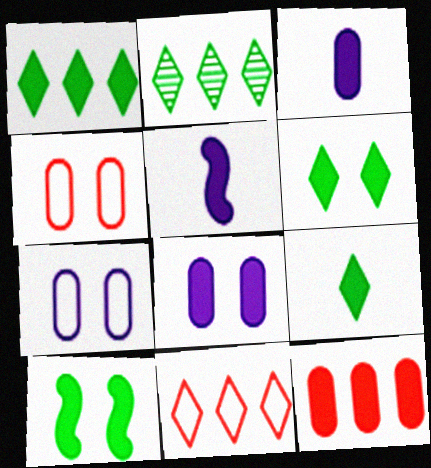[[1, 6, 9], 
[2, 4, 5], 
[5, 6, 12]]